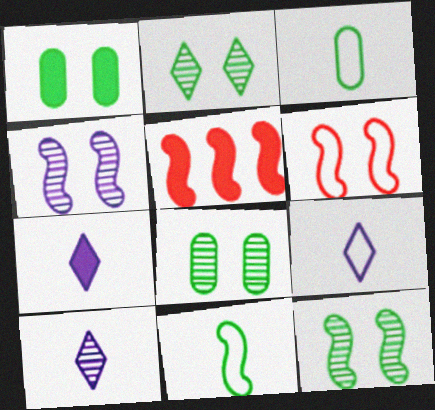[[1, 5, 7], 
[2, 8, 12], 
[4, 5, 11], 
[5, 8, 9], 
[7, 9, 10]]